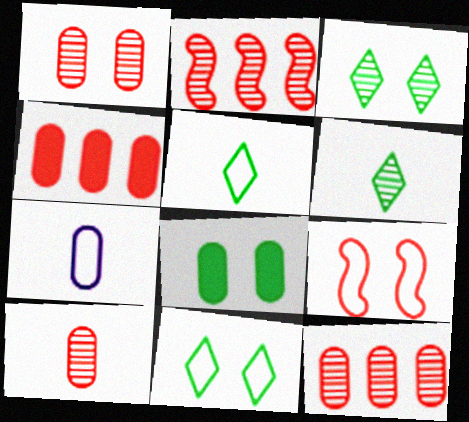[[1, 10, 12], 
[7, 8, 12]]